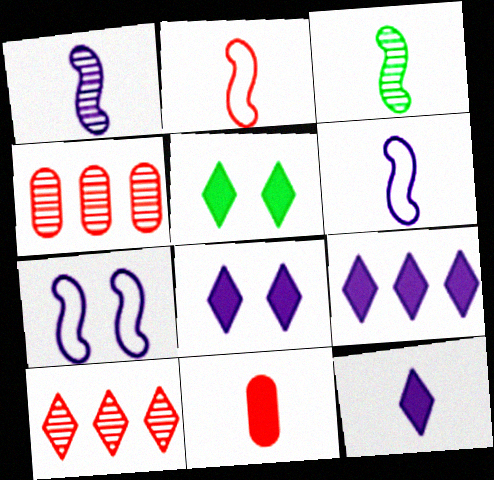[[4, 5, 6], 
[8, 9, 12]]